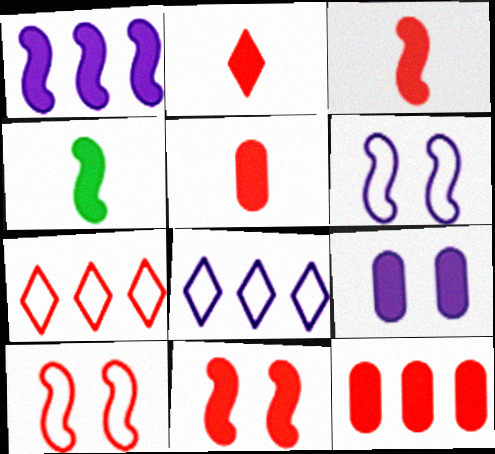[[1, 4, 11], 
[2, 3, 5], 
[2, 11, 12]]